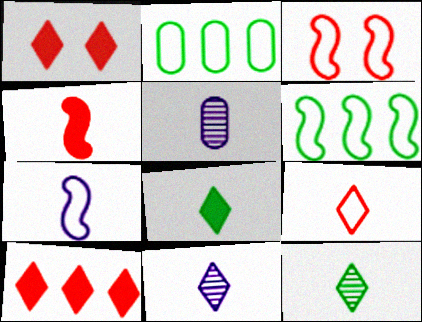[[1, 5, 6], 
[3, 6, 7], 
[8, 9, 11]]